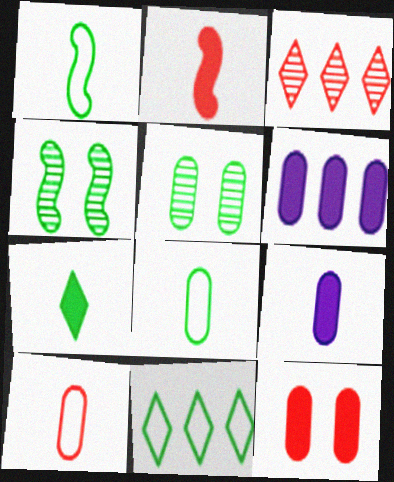[[2, 7, 9], 
[5, 6, 10]]